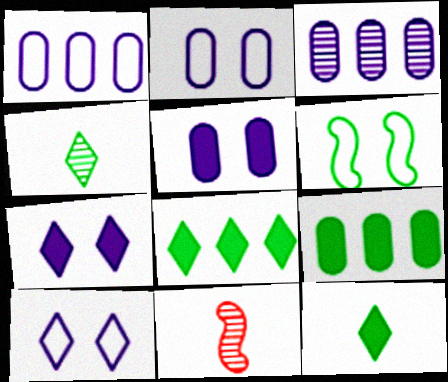[[2, 8, 11], 
[4, 6, 9], 
[9, 10, 11]]